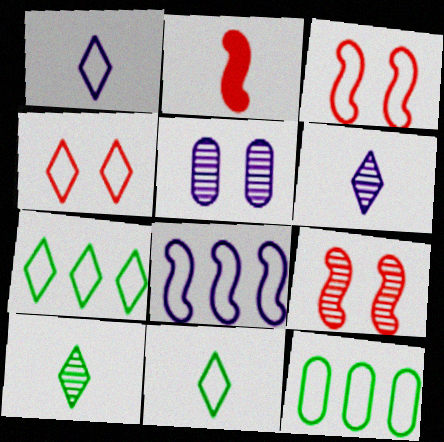[[1, 3, 12], 
[1, 4, 7], 
[2, 5, 7]]